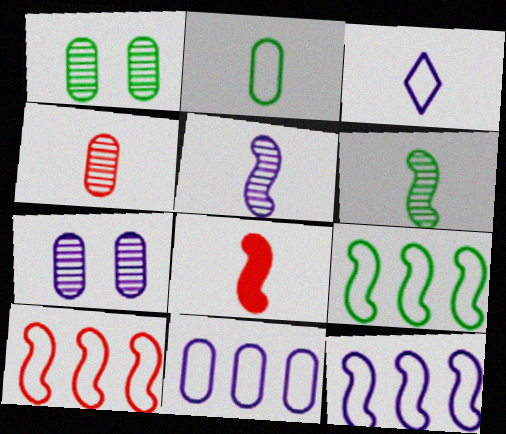[[9, 10, 12]]